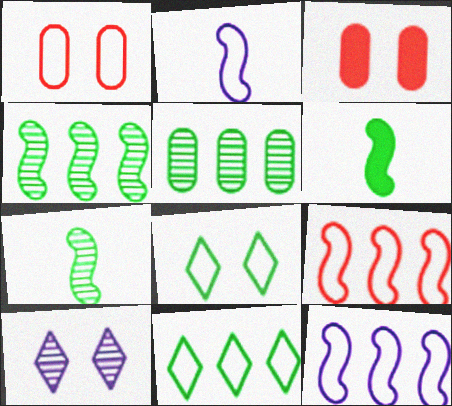[[1, 2, 11], 
[5, 6, 8]]